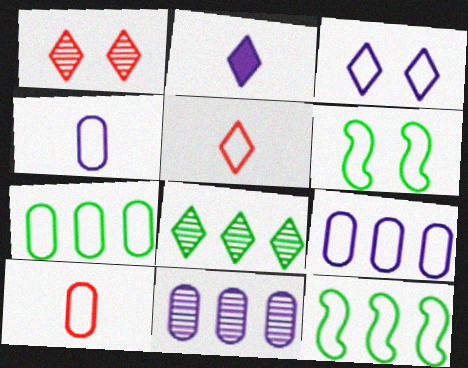[[3, 10, 12], 
[5, 6, 9]]